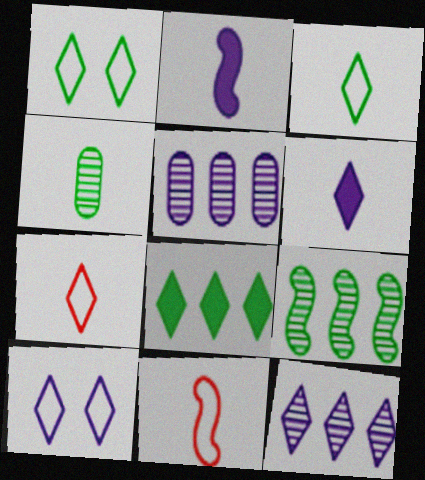[[2, 4, 7], 
[2, 5, 10], 
[4, 6, 11], 
[6, 10, 12]]